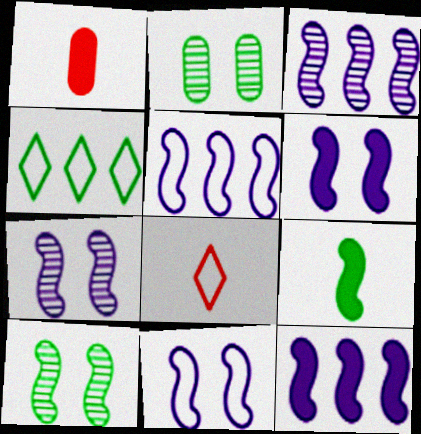[[1, 4, 7], 
[2, 4, 9], 
[2, 8, 12], 
[3, 5, 12], 
[6, 7, 11]]